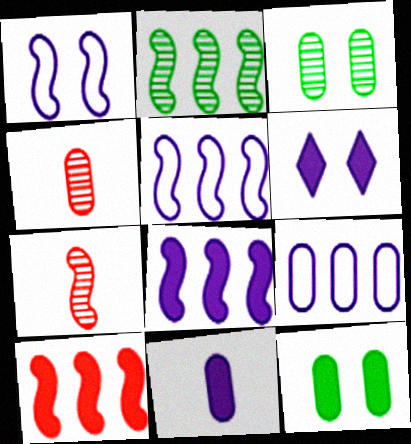[[2, 5, 10], 
[4, 9, 12], 
[6, 8, 11]]